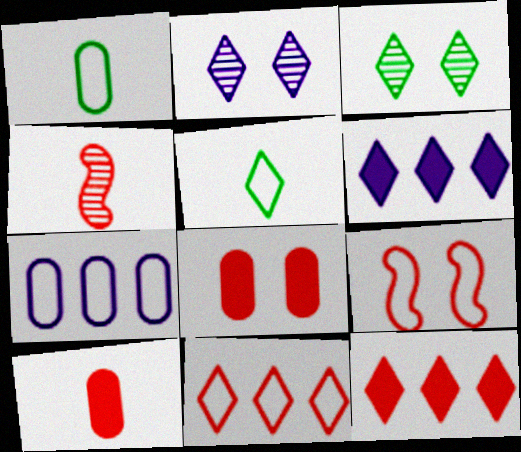[[2, 5, 12], 
[4, 8, 11], 
[5, 7, 9]]